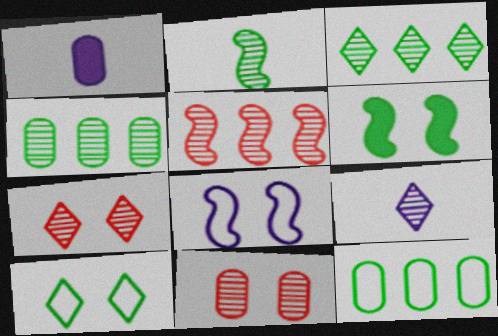[[1, 5, 10], 
[1, 11, 12], 
[3, 7, 9]]